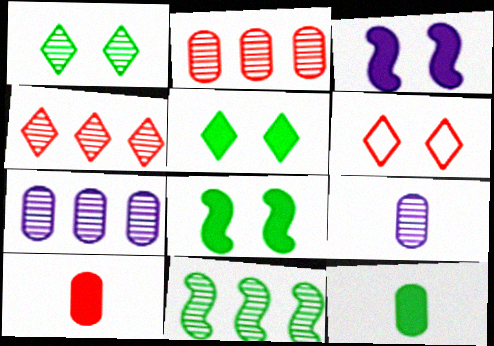[[4, 7, 11]]